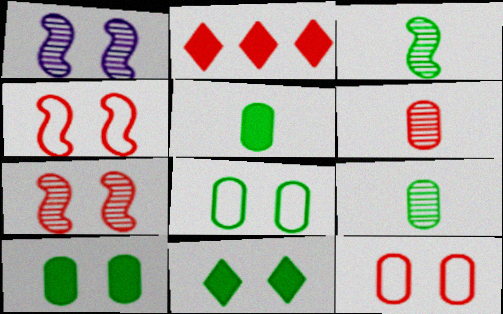[[1, 11, 12], 
[2, 4, 6]]